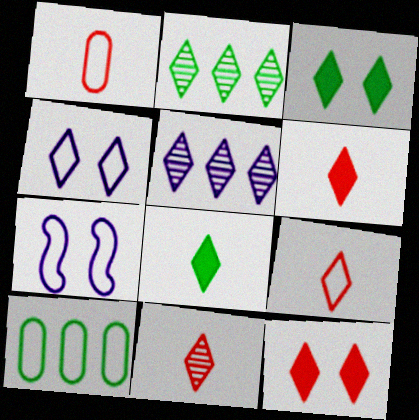[[2, 4, 6], 
[3, 5, 9], 
[6, 9, 11], 
[7, 9, 10]]